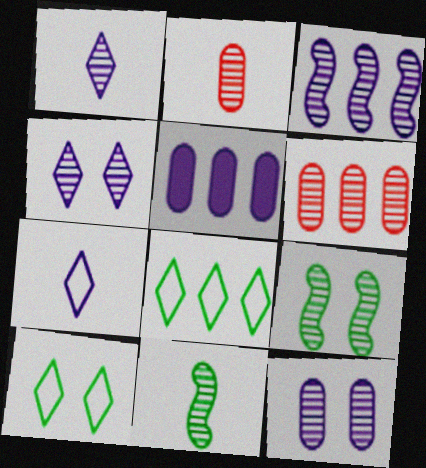[[1, 2, 11], 
[1, 3, 12], 
[1, 6, 9], 
[4, 6, 11]]